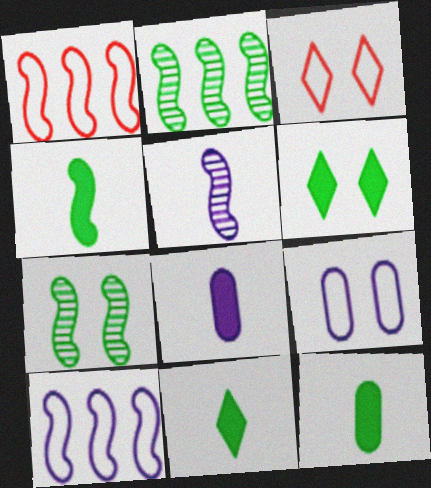[[2, 3, 8], 
[4, 11, 12]]